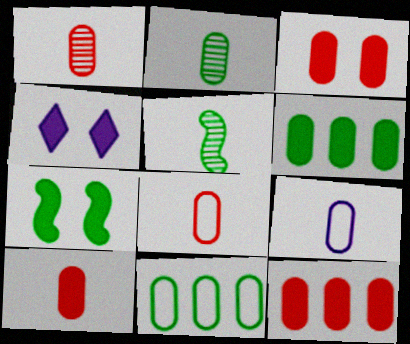[[1, 8, 10], 
[2, 9, 10], 
[3, 4, 7], 
[3, 10, 12]]